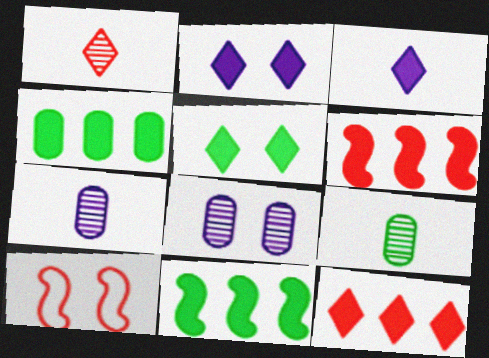[[3, 5, 12], 
[5, 8, 10]]